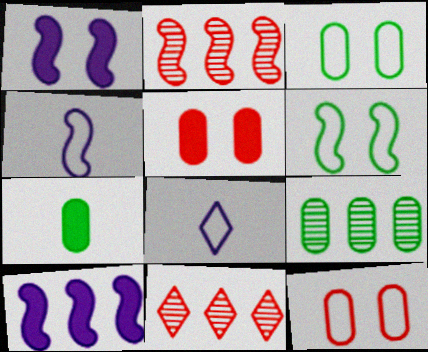[[3, 7, 9]]